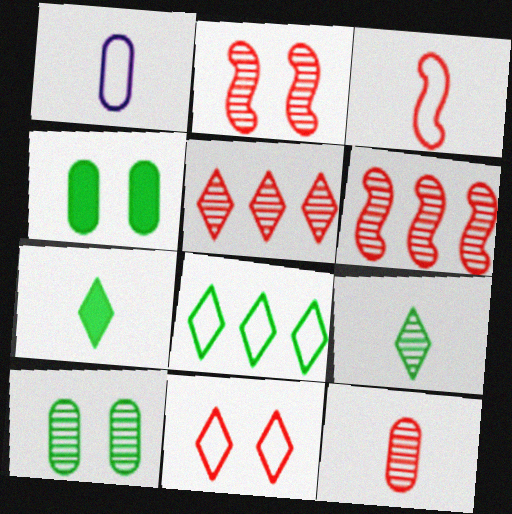[[2, 5, 12]]